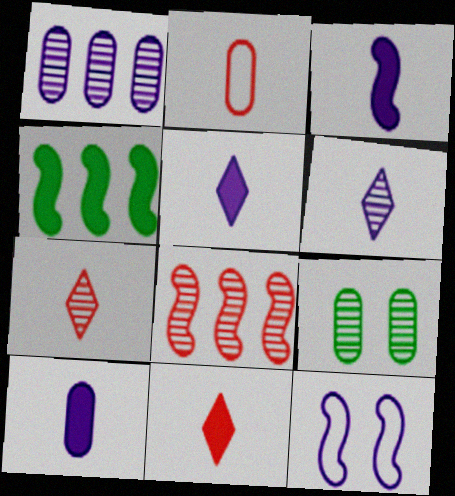[[1, 5, 12], 
[3, 5, 10], 
[6, 8, 9]]